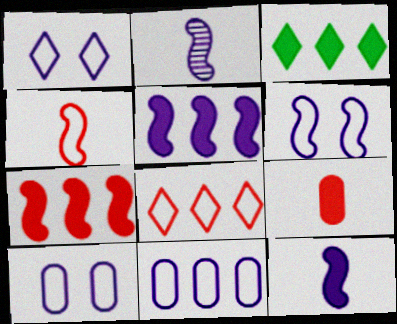[[1, 6, 10], 
[2, 5, 6]]